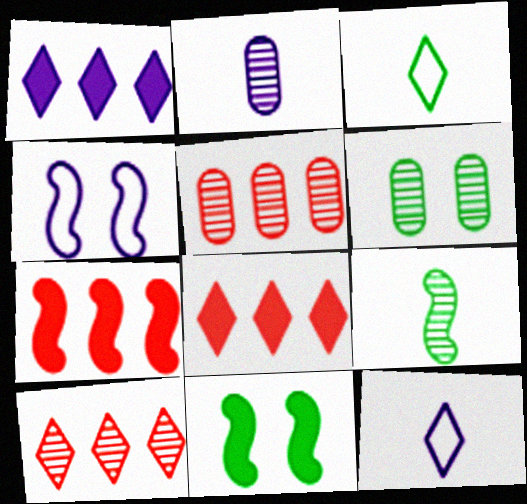[[1, 2, 4], 
[2, 5, 6], 
[4, 7, 9], 
[5, 11, 12], 
[6, 7, 12]]